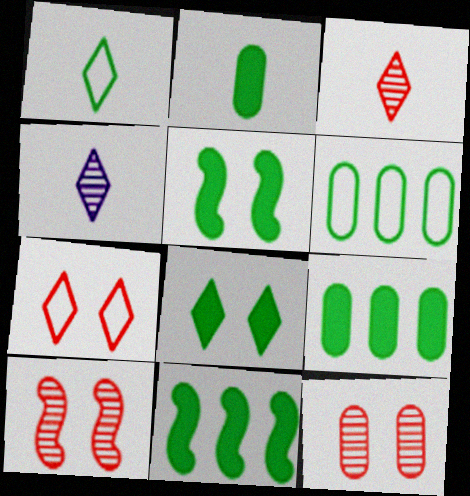[[2, 8, 11]]